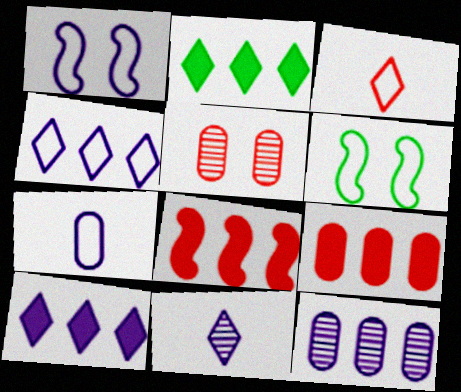[[1, 4, 7], 
[3, 5, 8], 
[6, 9, 11]]